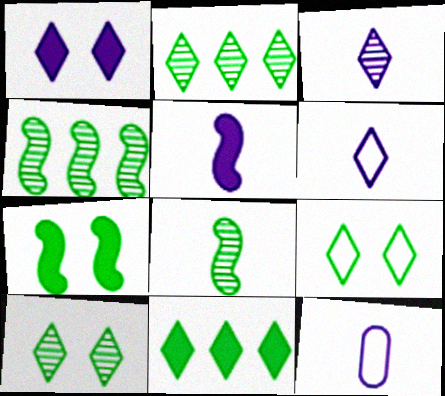[[3, 5, 12]]